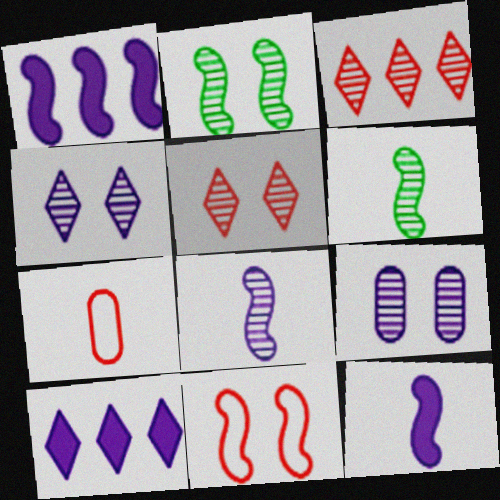[[1, 6, 11], 
[2, 5, 9], 
[2, 7, 10], 
[3, 6, 9]]